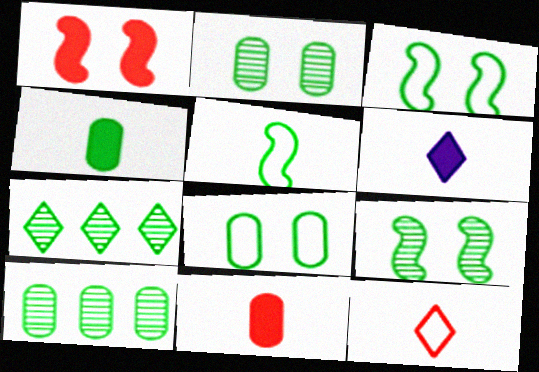[[3, 4, 7], 
[4, 8, 10]]